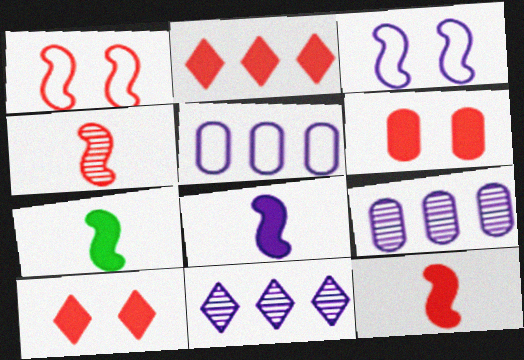[[2, 6, 12], 
[7, 8, 12]]